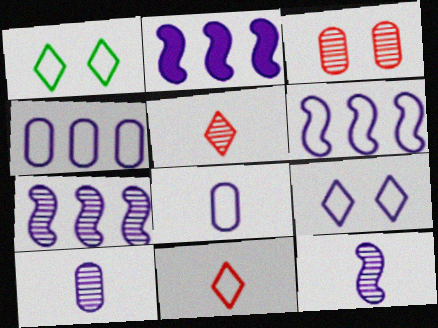[[2, 6, 7], 
[2, 9, 10], 
[6, 8, 9]]